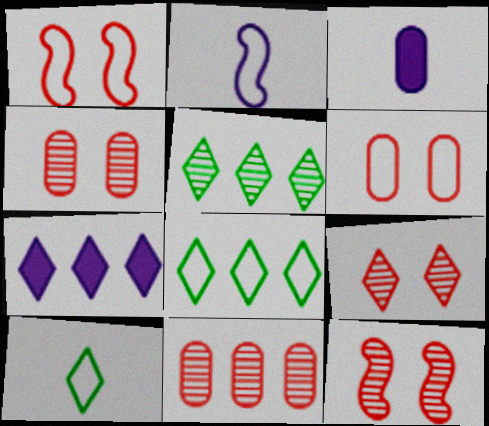[[1, 3, 5], 
[2, 6, 8], 
[3, 8, 12], 
[4, 9, 12], 
[7, 9, 10]]